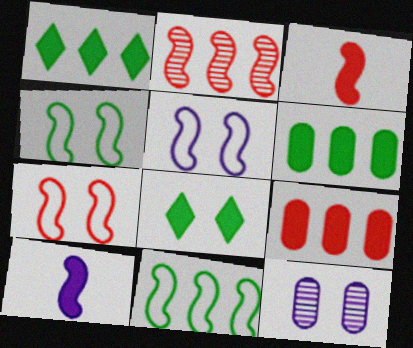[[2, 3, 7], 
[2, 4, 10], 
[4, 5, 7], 
[7, 8, 12], 
[8, 9, 10]]